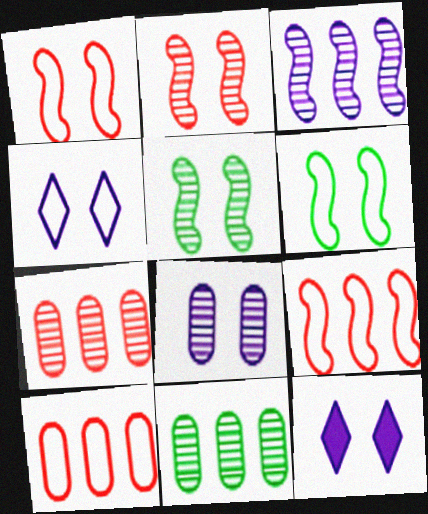[]